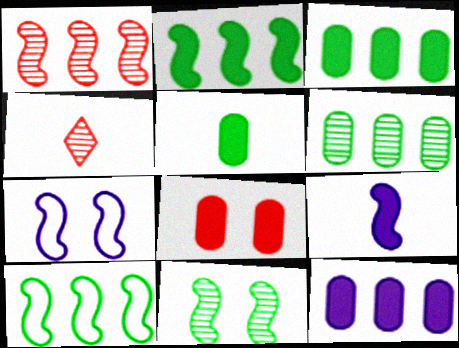[[3, 4, 7], 
[5, 8, 12]]